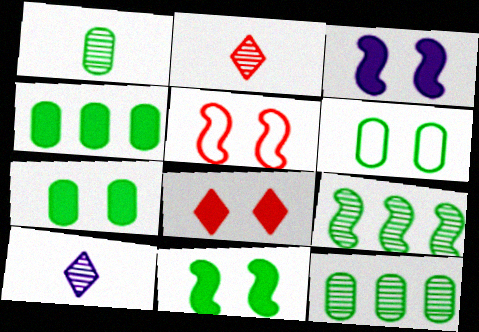[[1, 4, 6], 
[3, 7, 8], 
[4, 5, 10]]